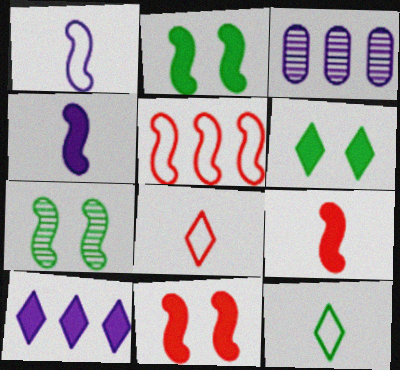[[2, 3, 8], 
[3, 11, 12], 
[4, 5, 7]]